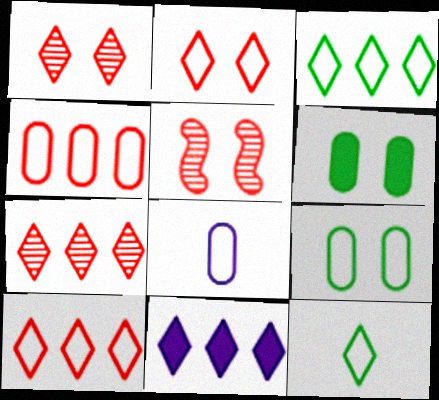[[1, 11, 12], 
[3, 7, 11], 
[4, 8, 9]]